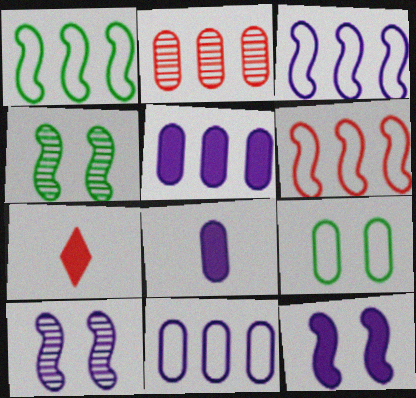[[1, 3, 6], 
[2, 8, 9], 
[4, 7, 11]]